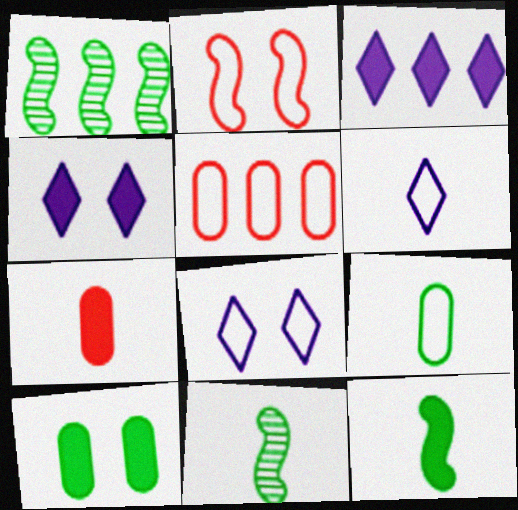[[1, 3, 5], 
[1, 7, 8], 
[4, 5, 11], 
[6, 7, 11]]